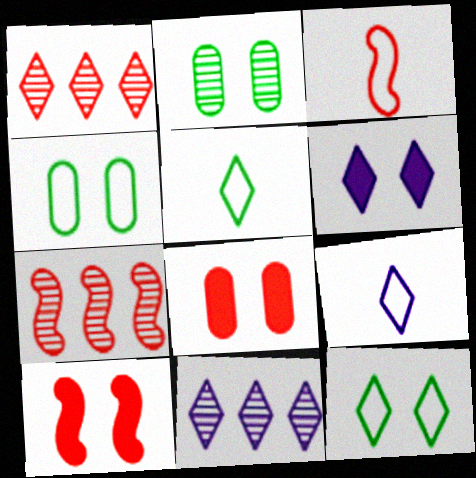[[1, 3, 8], 
[1, 5, 6], 
[3, 7, 10], 
[6, 9, 11]]